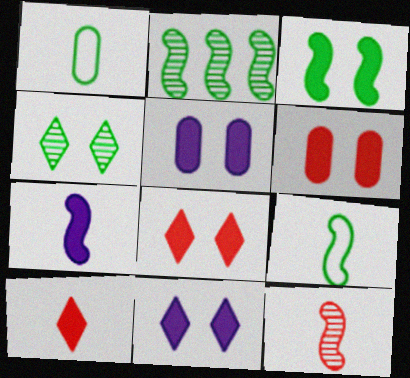[[2, 3, 9], 
[3, 5, 8], 
[3, 6, 11], 
[7, 9, 12]]